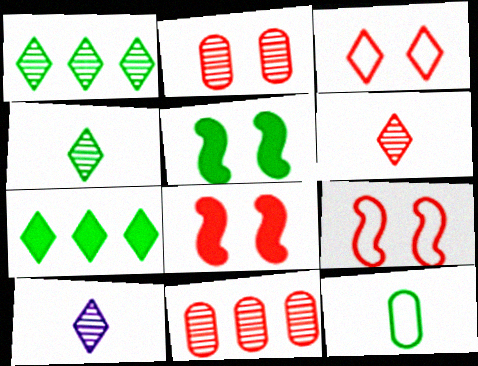[[1, 5, 12], 
[2, 3, 8], 
[3, 7, 10], 
[4, 6, 10]]